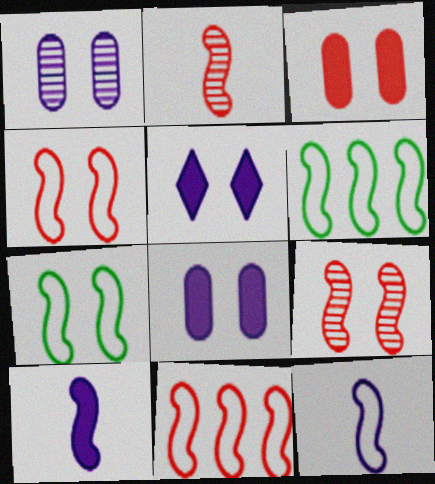[[4, 6, 12], 
[6, 9, 10], 
[7, 11, 12]]